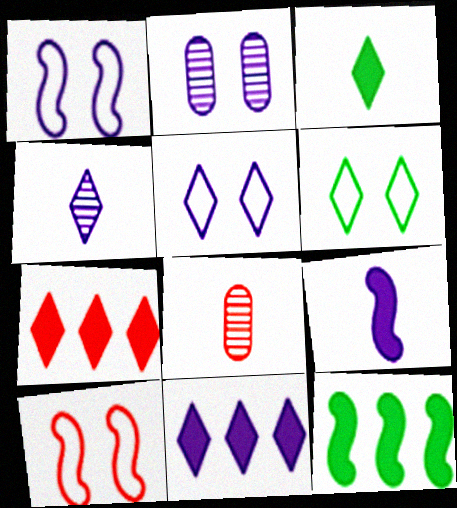[[4, 5, 11], 
[4, 6, 7], 
[5, 8, 12], 
[7, 8, 10]]